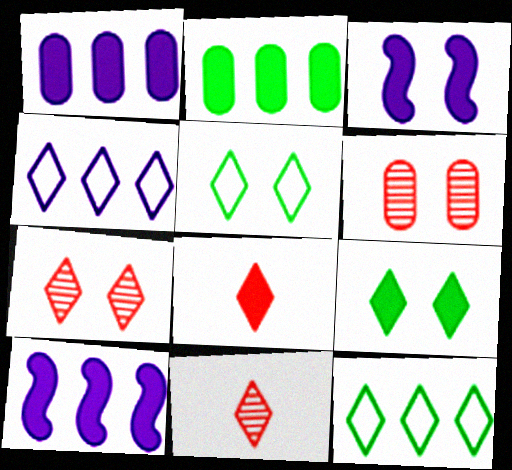[[2, 3, 8], 
[3, 5, 6], 
[4, 9, 11]]